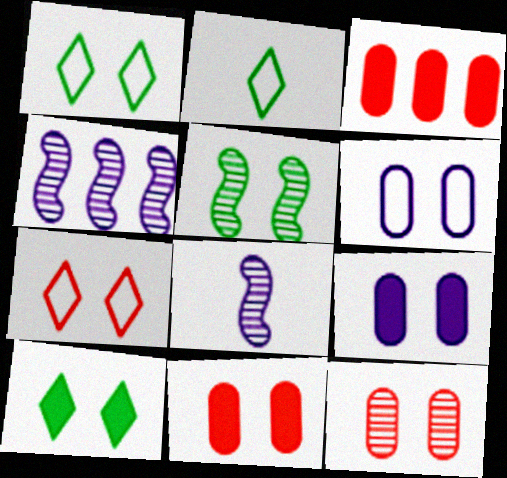[[1, 3, 8], 
[2, 4, 11], 
[5, 7, 9]]